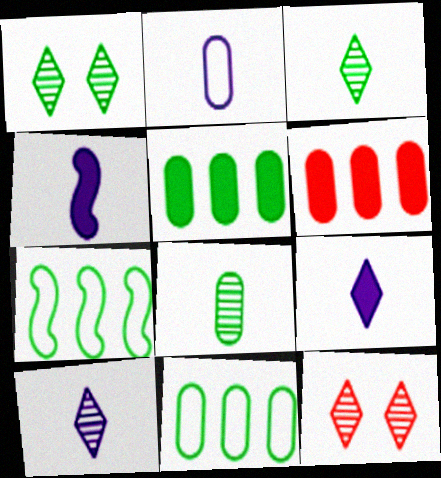[[2, 4, 10], 
[4, 11, 12]]